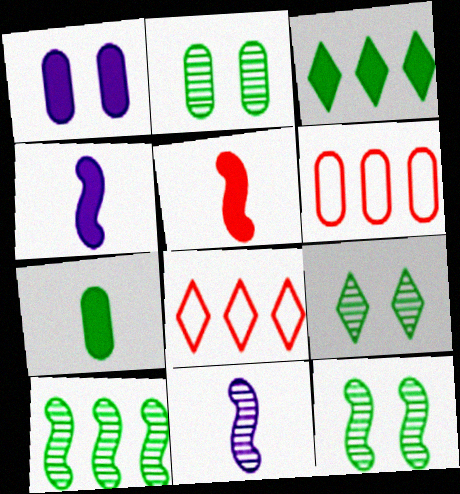[[1, 3, 5], 
[2, 4, 8], 
[2, 9, 12], 
[4, 6, 9]]